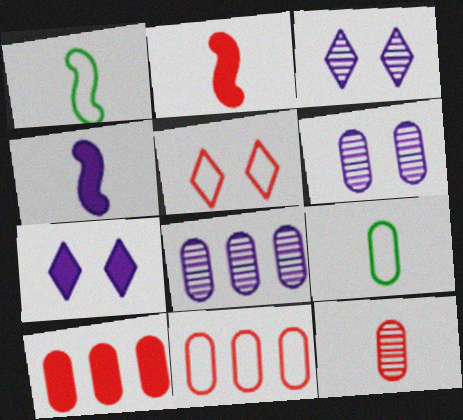[[1, 3, 10], 
[6, 9, 10]]